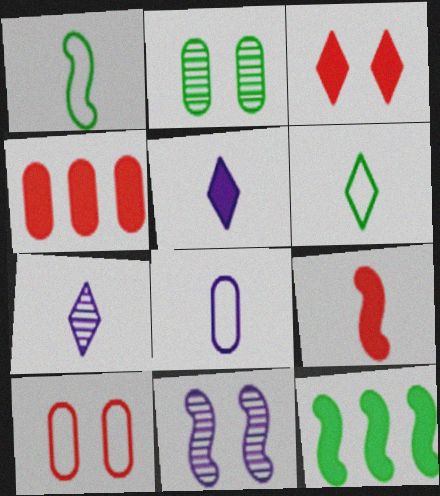[[2, 4, 8], 
[2, 6, 12], 
[3, 4, 9], 
[4, 6, 11], 
[7, 10, 12]]